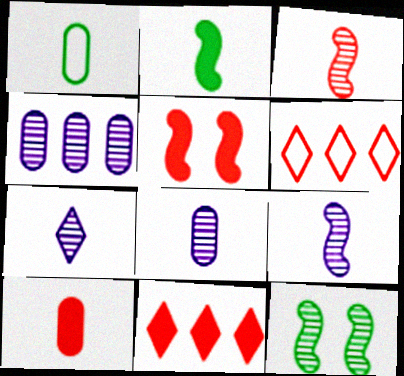[[1, 8, 10], 
[5, 10, 11], 
[7, 8, 9]]